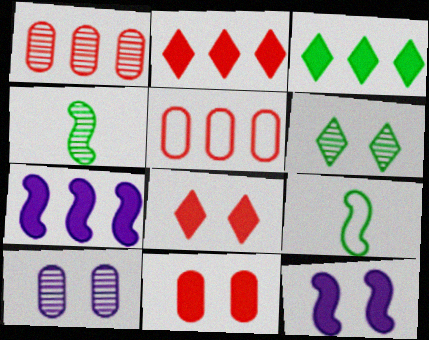[[2, 9, 10]]